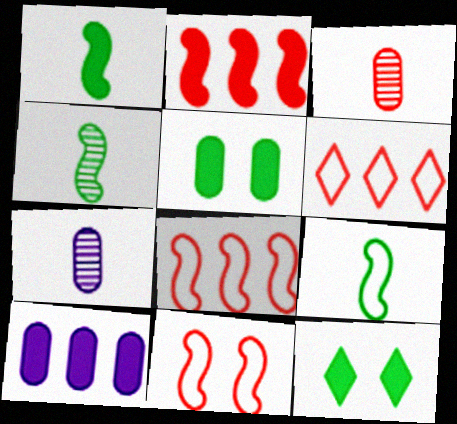[[1, 4, 9], 
[7, 8, 12]]